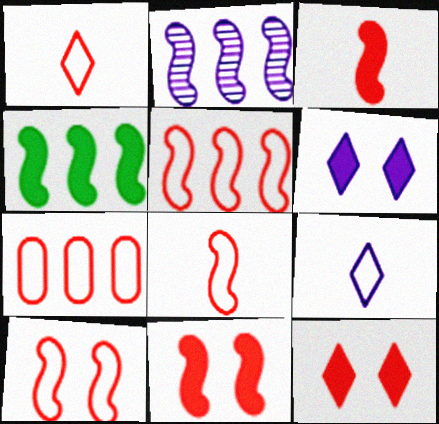[[1, 7, 10], 
[2, 4, 5], 
[5, 8, 10]]